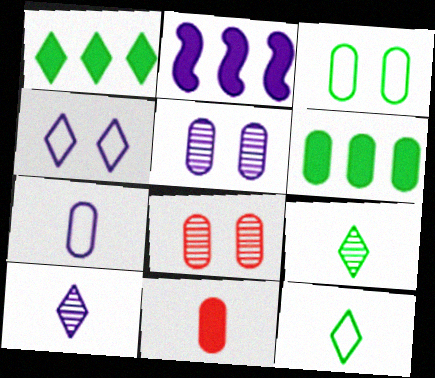[[2, 8, 12], 
[6, 7, 8]]